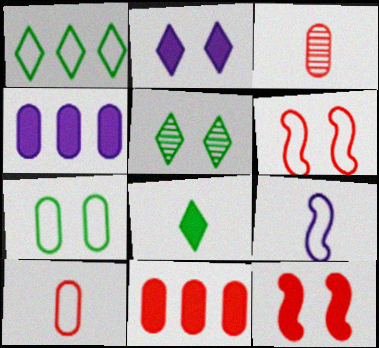[[1, 5, 8], 
[3, 4, 7], 
[3, 8, 9], 
[4, 8, 12], 
[5, 9, 11]]